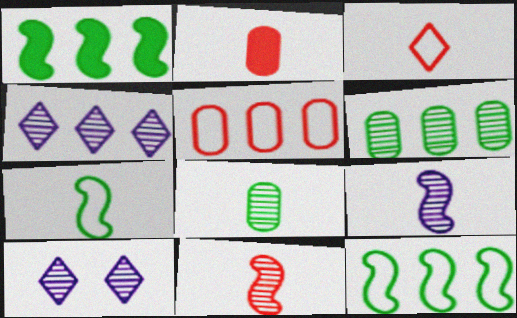[[1, 4, 5], 
[2, 3, 11], 
[2, 10, 12], 
[6, 10, 11]]